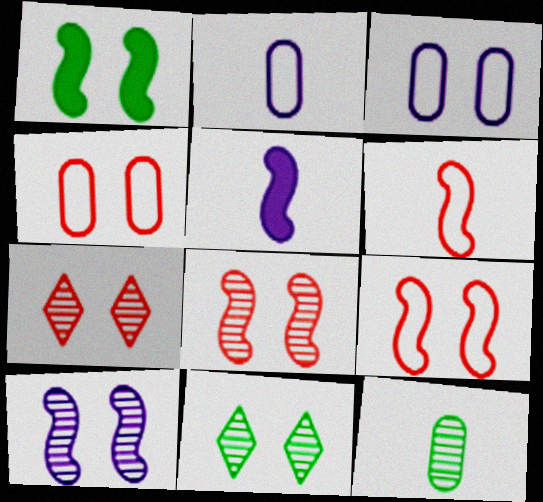[[1, 3, 7], 
[1, 9, 10]]